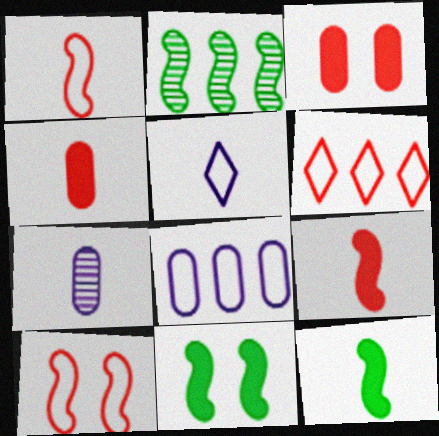[[2, 3, 5], 
[6, 7, 11]]